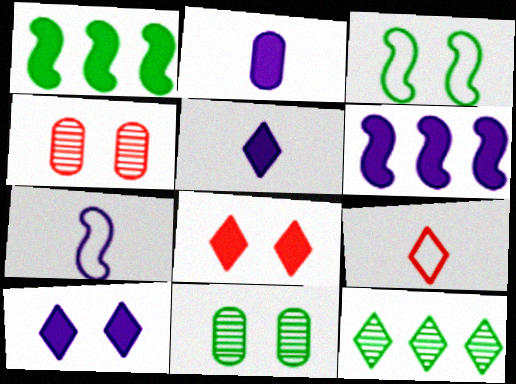[[1, 2, 8], 
[2, 6, 10], 
[3, 4, 10], 
[6, 9, 11], 
[9, 10, 12]]